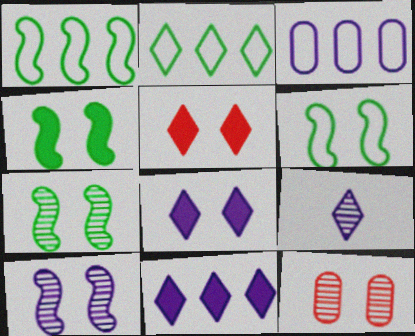[[2, 5, 9], 
[4, 6, 7], 
[6, 8, 12]]